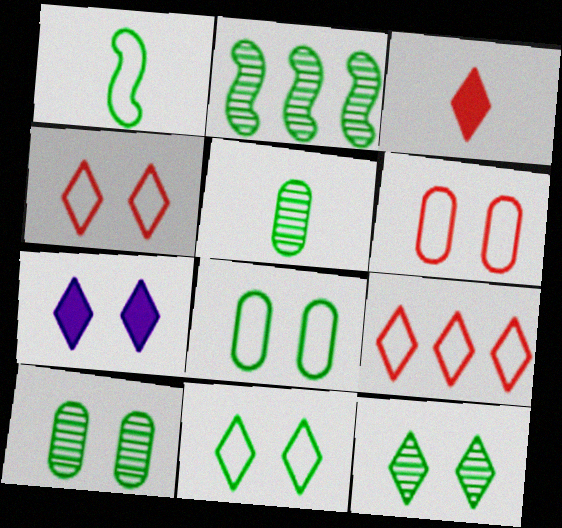[[2, 5, 12], 
[4, 7, 12]]